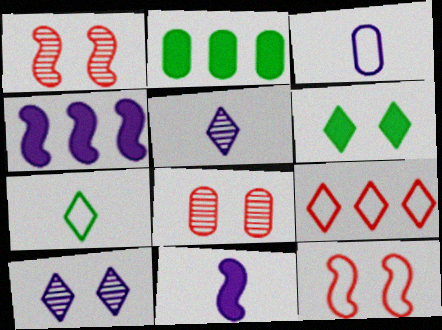[[2, 3, 8], 
[2, 5, 12], 
[3, 4, 10], 
[3, 5, 11], 
[4, 7, 8], 
[5, 6, 9]]